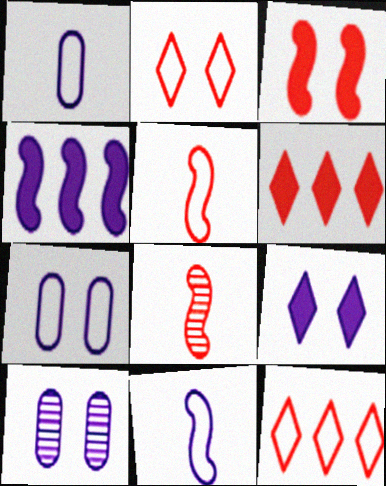[]